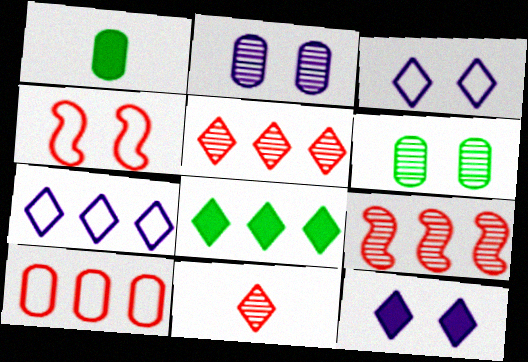[[1, 2, 10], 
[1, 3, 9], 
[3, 8, 11], 
[4, 6, 12], 
[5, 7, 8]]